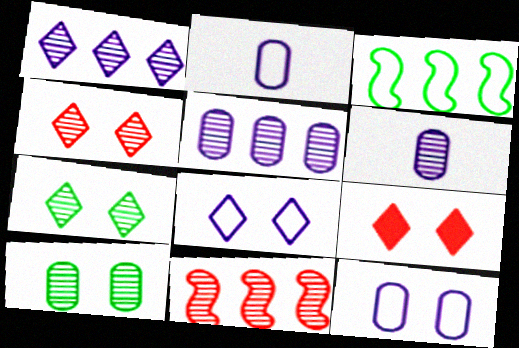[[3, 6, 9], 
[6, 7, 11], 
[7, 8, 9]]